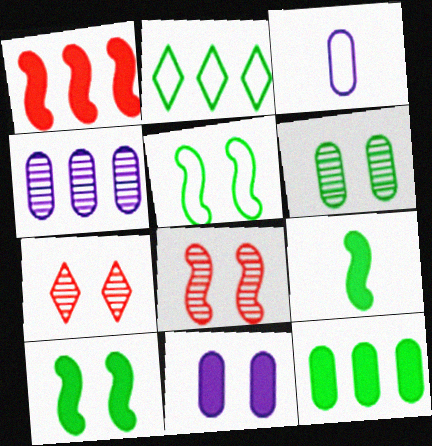[[1, 2, 4], 
[2, 6, 9], 
[3, 4, 11], 
[5, 7, 11]]